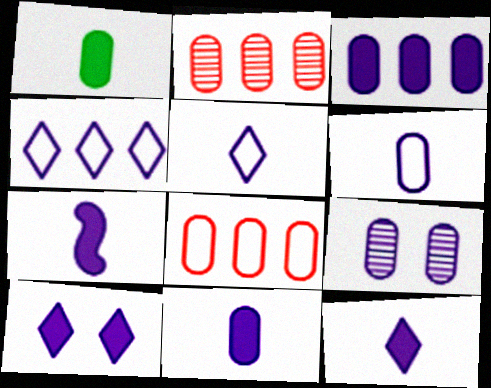[[1, 8, 9], 
[3, 6, 9], 
[3, 7, 10], 
[4, 7, 9], 
[7, 11, 12]]